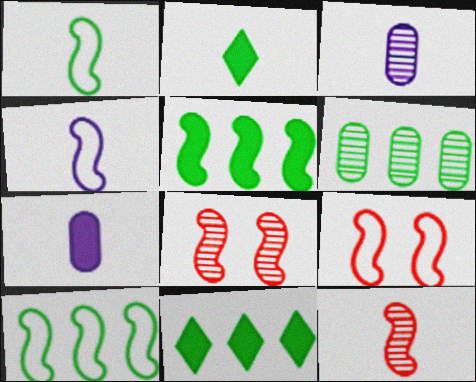[[3, 9, 11], 
[4, 5, 8], 
[4, 9, 10], 
[6, 10, 11]]